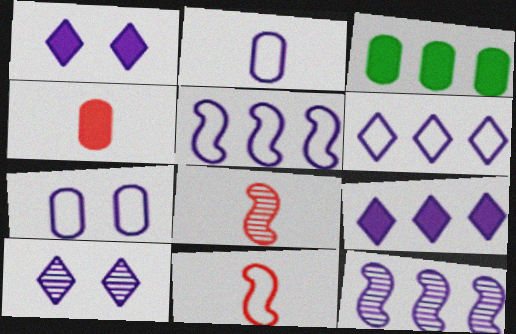[[1, 2, 12], 
[3, 10, 11]]